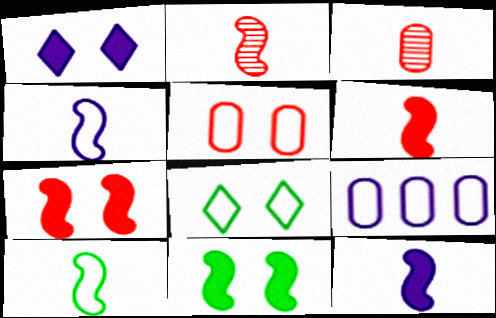[[2, 10, 12]]